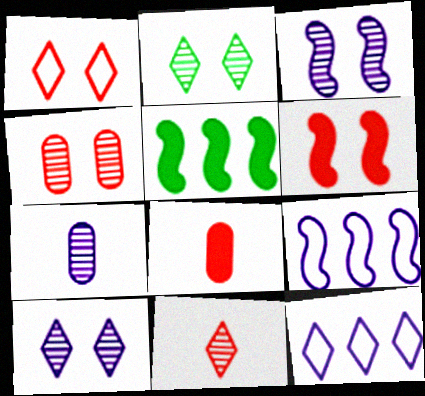[[1, 4, 6], 
[1, 5, 7], 
[2, 3, 4], 
[2, 8, 9]]